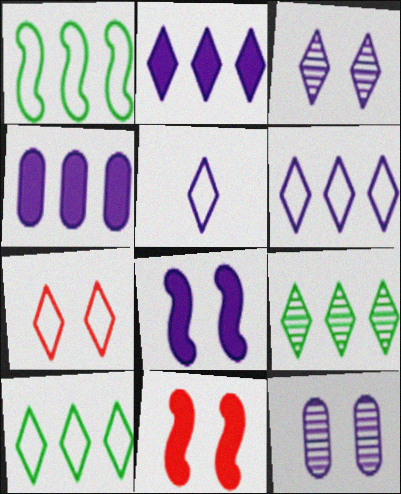[[2, 3, 5], 
[5, 7, 10]]